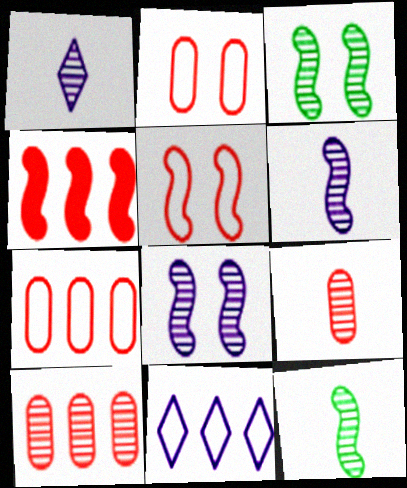[[1, 3, 10], 
[1, 9, 12]]